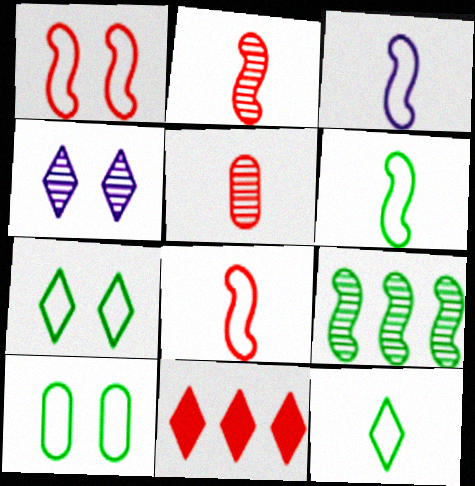[[1, 5, 11], 
[3, 6, 8], 
[4, 5, 9], 
[4, 11, 12]]